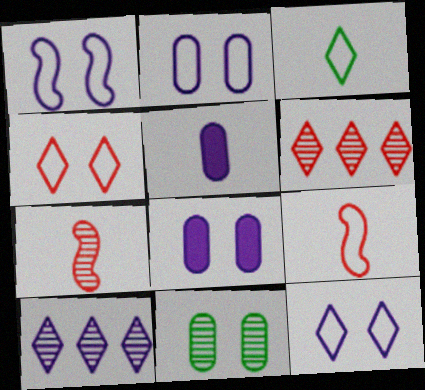[[1, 2, 12], 
[1, 5, 10], 
[3, 5, 7], 
[7, 10, 11]]